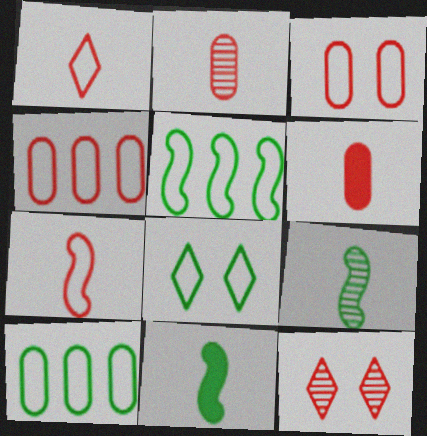[]